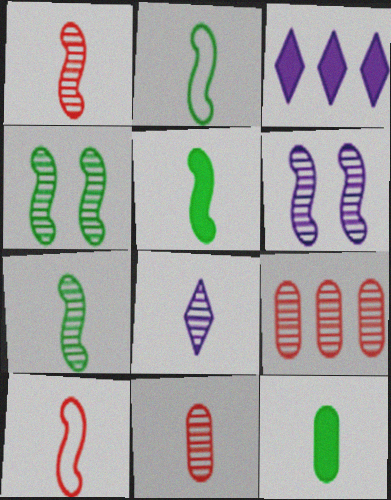[[2, 5, 7], 
[4, 8, 9], 
[7, 8, 11], 
[8, 10, 12]]